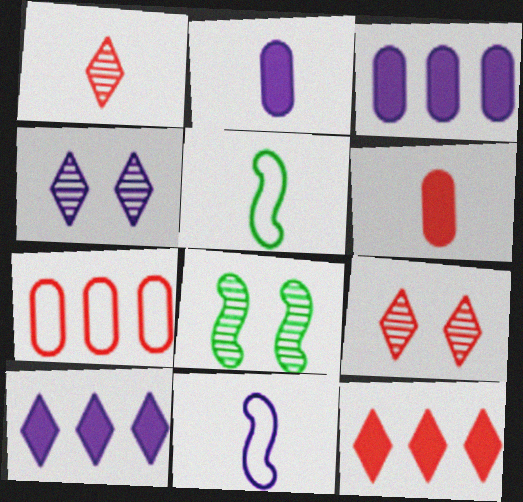[[1, 2, 5], 
[3, 4, 11], 
[3, 5, 9]]